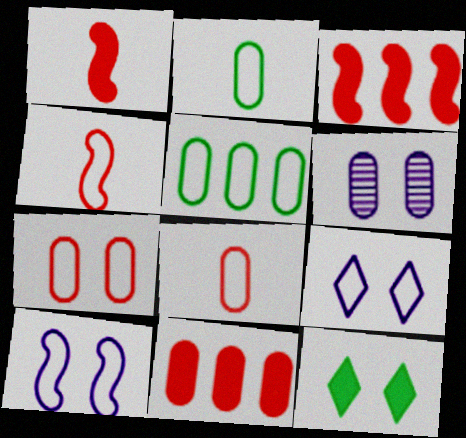[[2, 6, 11], 
[4, 5, 9]]